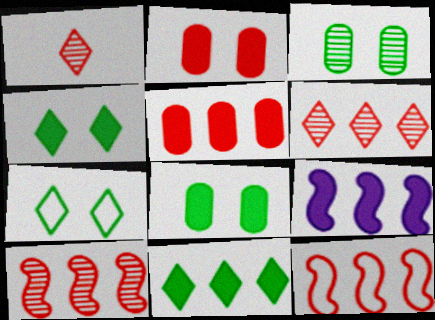[[1, 2, 12], 
[5, 6, 12], 
[5, 9, 11]]